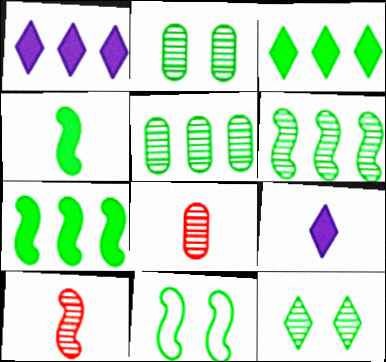[[1, 8, 11], 
[4, 6, 11]]